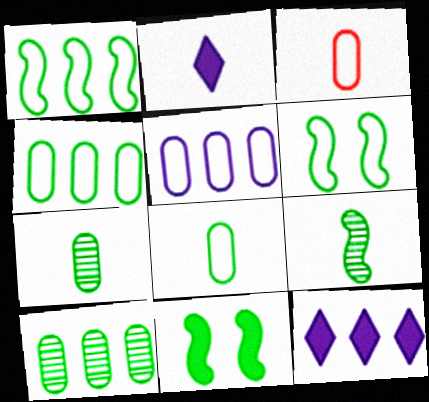[[1, 9, 11], 
[2, 3, 9]]